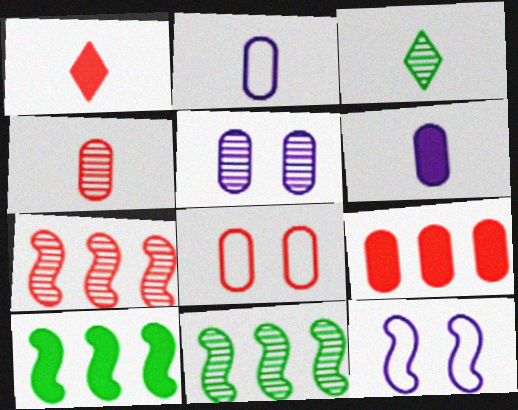[[1, 7, 8], 
[3, 5, 7], 
[3, 9, 12], 
[4, 8, 9]]